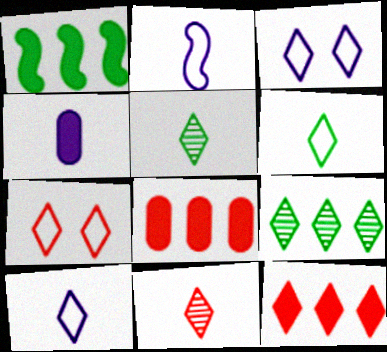[[3, 5, 12], 
[7, 11, 12]]